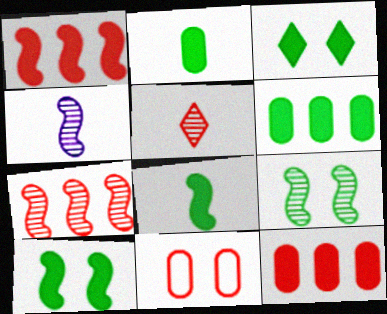[[1, 5, 11], 
[3, 6, 8], 
[4, 7, 9]]